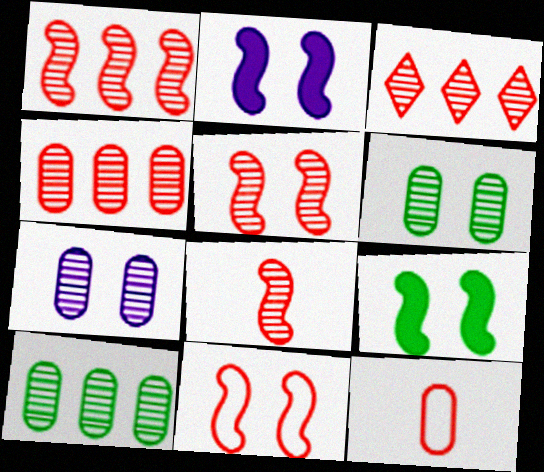[[1, 3, 4], 
[1, 5, 8]]